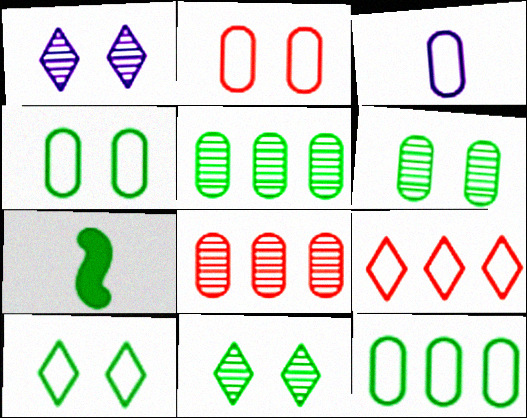[[2, 3, 12], 
[5, 7, 10], 
[7, 11, 12]]